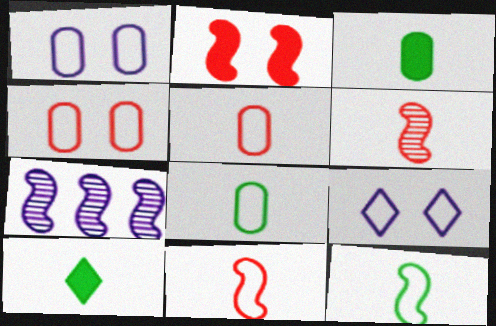[[2, 7, 12], 
[4, 7, 10]]